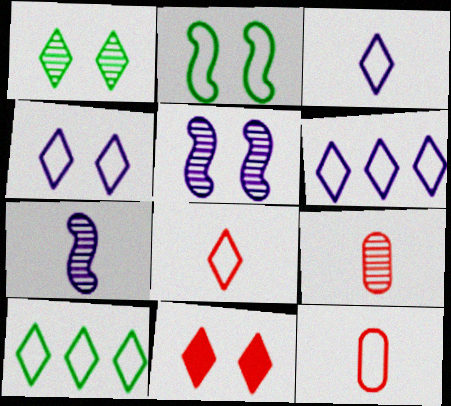[[1, 4, 11], 
[2, 6, 12], 
[3, 4, 6], 
[4, 8, 10]]